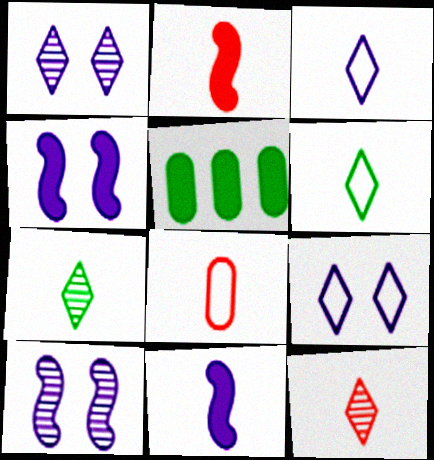[[2, 8, 12], 
[7, 8, 11]]